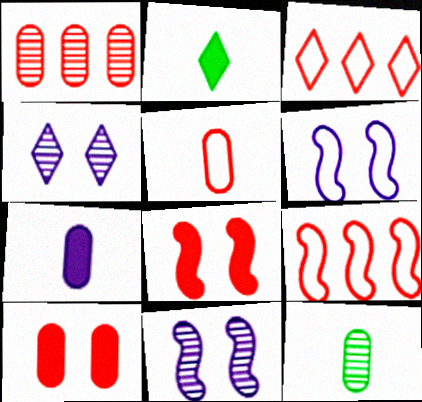[[1, 2, 6], 
[1, 5, 10], 
[2, 3, 4], 
[5, 7, 12]]